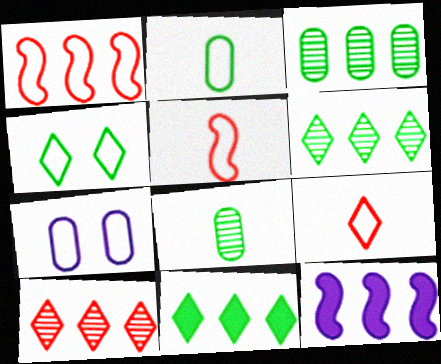[]